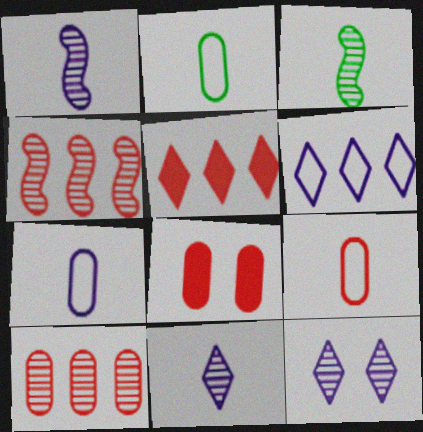[[2, 7, 9], 
[3, 6, 8], 
[3, 10, 12], 
[8, 9, 10]]